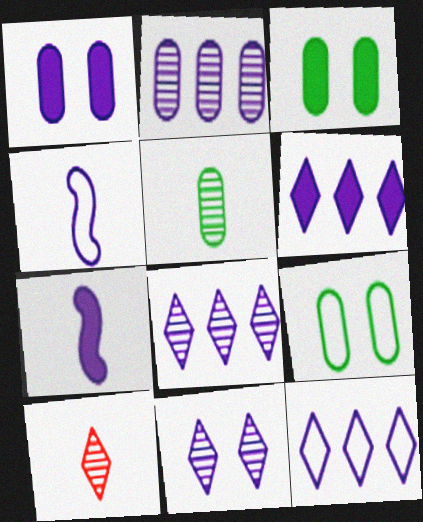[[1, 4, 8], 
[1, 6, 7], 
[6, 8, 12]]